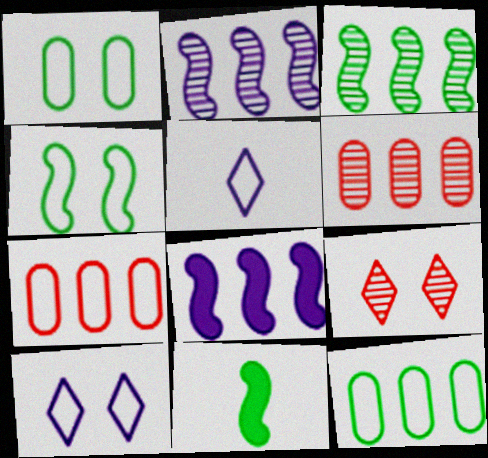[[3, 4, 11], 
[4, 5, 7], 
[6, 10, 11]]